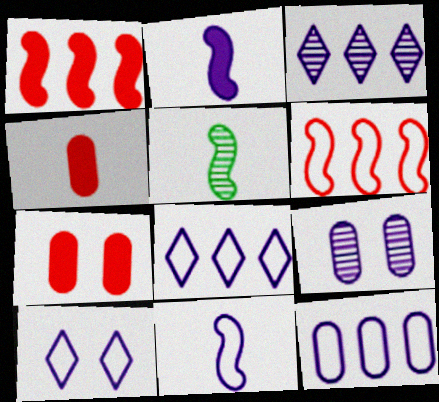[[2, 8, 9], 
[5, 7, 8], 
[10, 11, 12]]